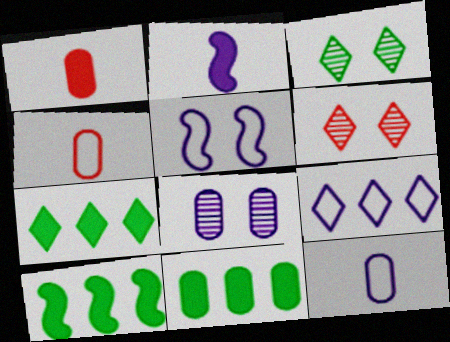[[2, 8, 9], 
[4, 8, 11], 
[5, 9, 12], 
[6, 10, 12], 
[7, 10, 11]]